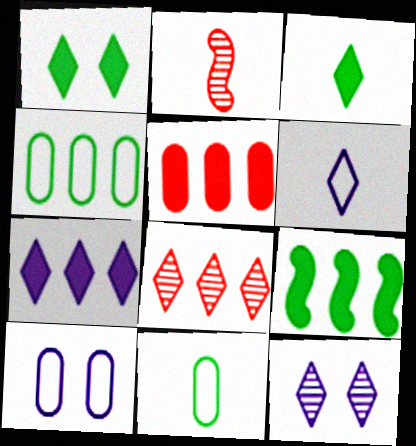[[1, 6, 8], 
[5, 7, 9], 
[6, 7, 12]]